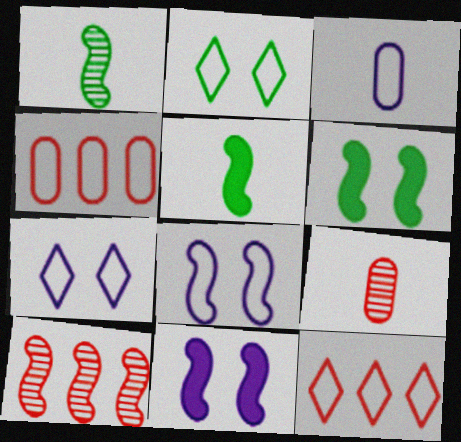[[5, 8, 10]]